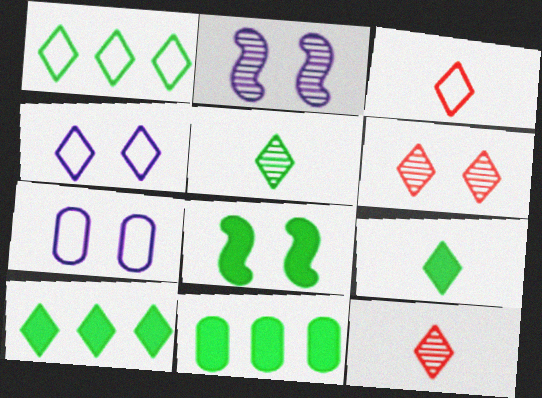[[1, 3, 4], 
[2, 3, 11], 
[4, 10, 12], 
[6, 7, 8], 
[8, 9, 11]]